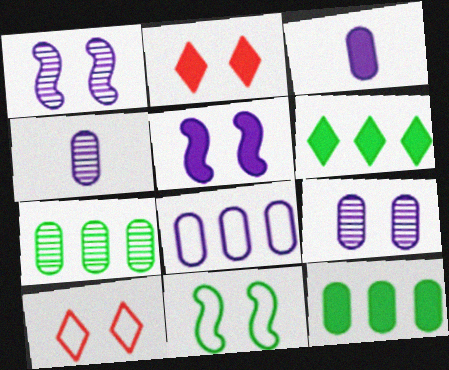[[2, 9, 11], 
[3, 8, 9]]